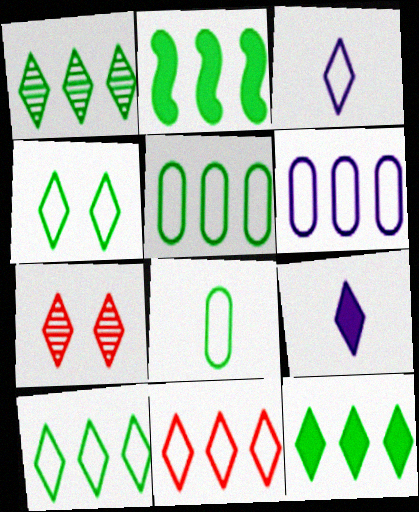[[1, 2, 5], 
[1, 10, 12], 
[3, 4, 11], 
[3, 7, 12], 
[7, 9, 10]]